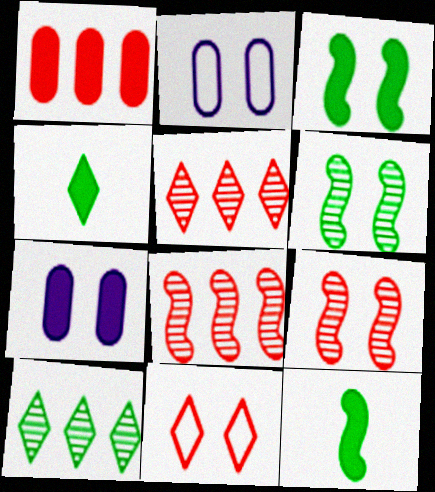[[2, 4, 8], 
[2, 5, 12], 
[6, 7, 11]]